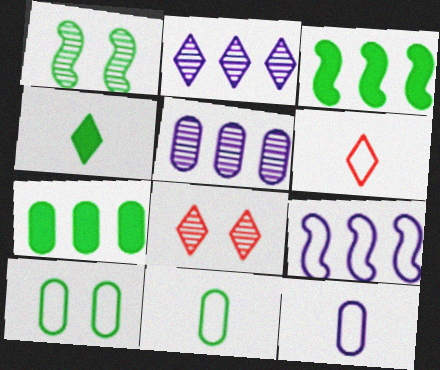[[3, 8, 12], 
[6, 9, 10]]